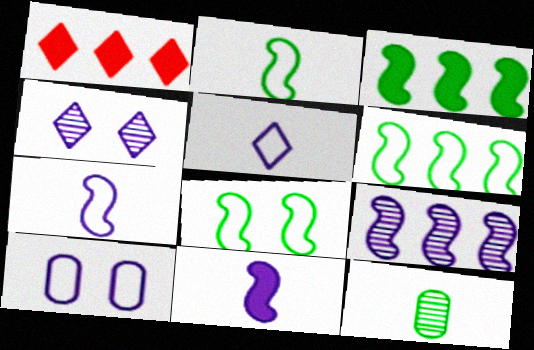[[2, 6, 8]]